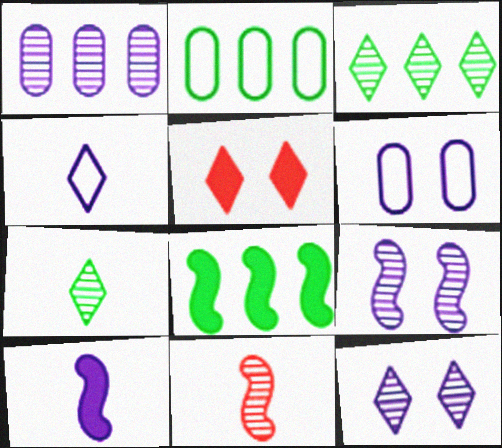[[2, 3, 8], 
[3, 4, 5]]